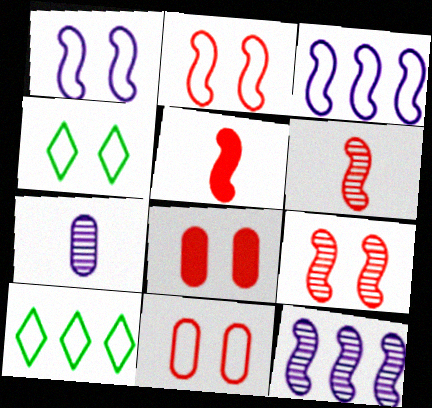[[1, 4, 11]]